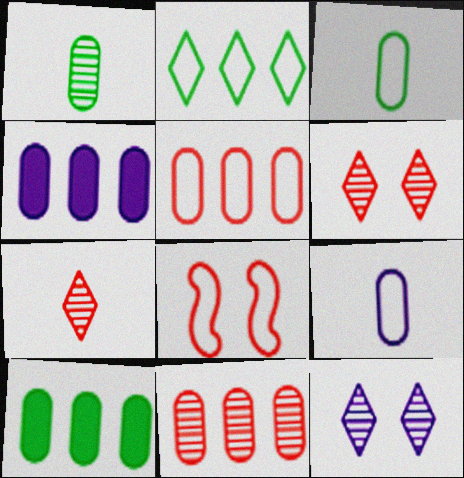[[2, 8, 9]]